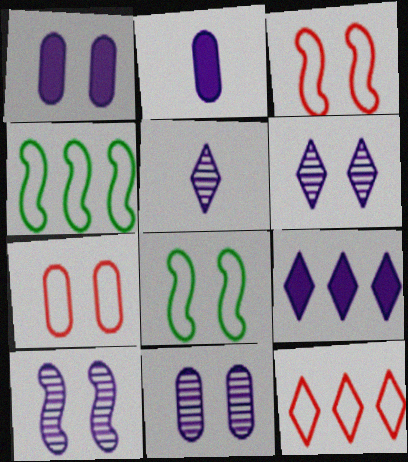[[6, 10, 11]]